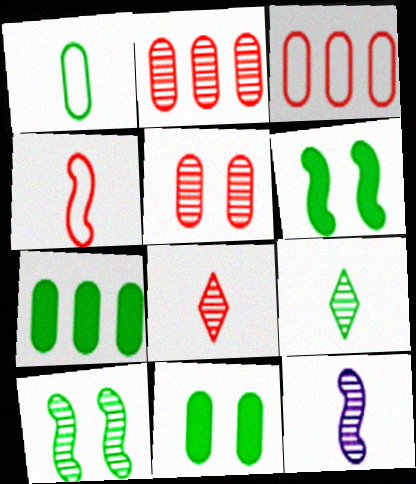[]